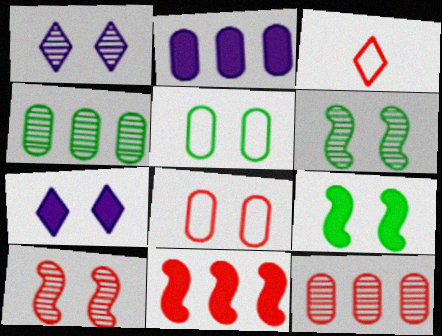[[1, 8, 9], 
[2, 3, 6], 
[5, 7, 10], 
[6, 7, 8]]